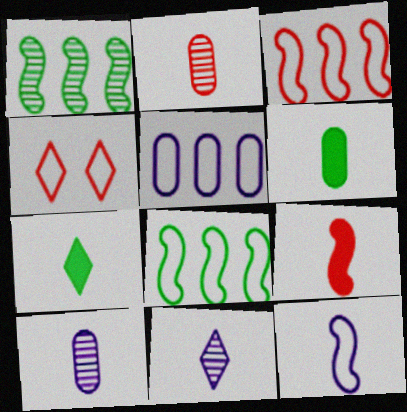[[2, 7, 12]]